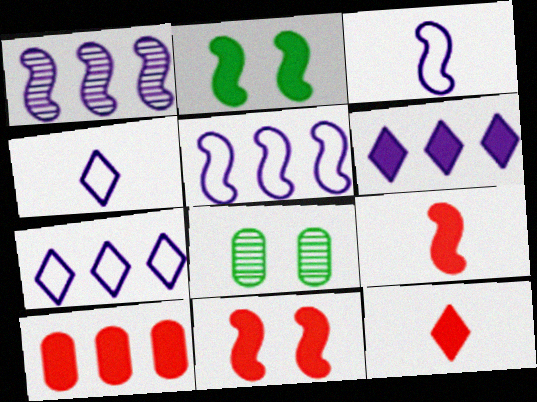[[5, 8, 12], 
[7, 8, 9], 
[10, 11, 12]]